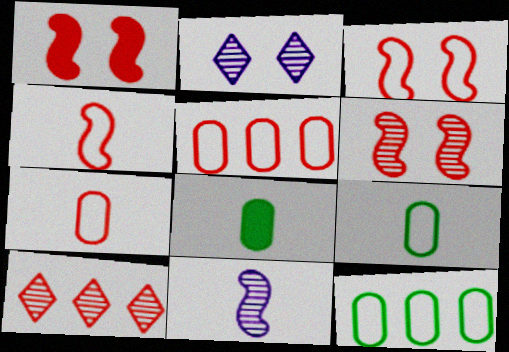[[1, 3, 6], 
[1, 7, 10]]